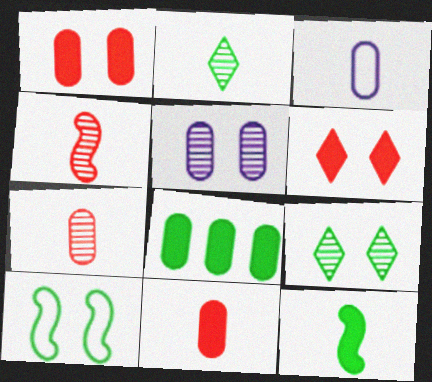[[2, 8, 10], 
[5, 6, 10]]